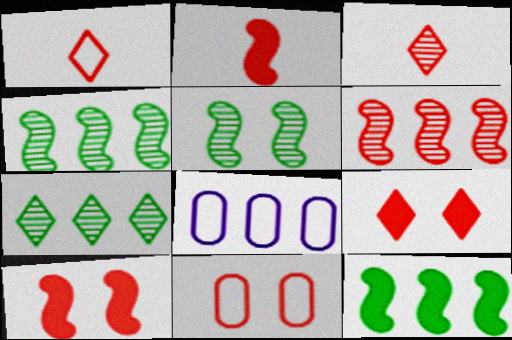[]